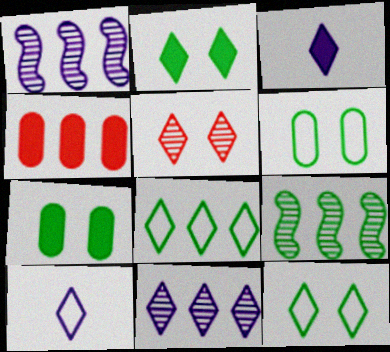[[1, 4, 8], 
[3, 5, 8]]